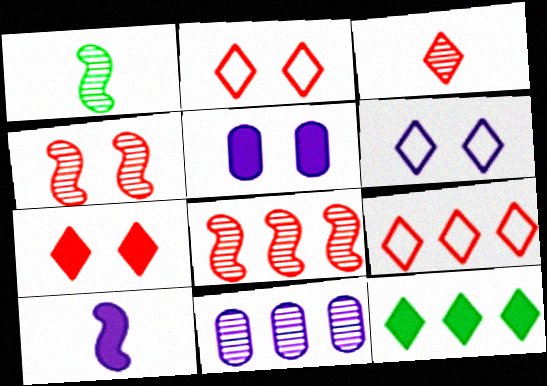[[1, 5, 9], 
[3, 6, 12], 
[3, 7, 9], 
[6, 10, 11]]